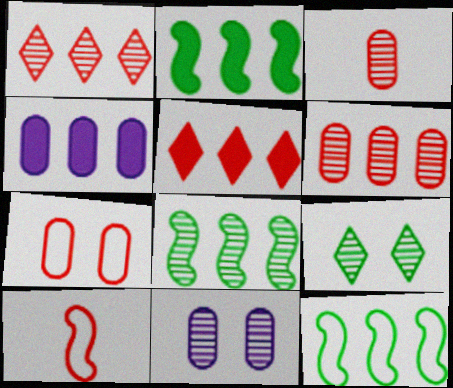[[1, 4, 12], 
[2, 4, 5], 
[2, 8, 12], 
[4, 9, 10]]